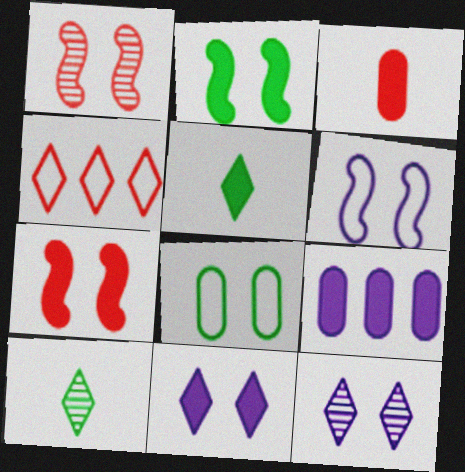[[1, 2, 6], 
[1, 3, 4], 
[1, 8, 11], 
[4, 5, 12], 
[4, 10, 11], 
[5, 7, 9], 
[7, 8, 12]]